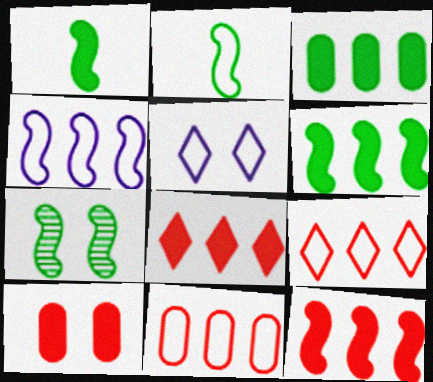[[2, 5, 11], 
[2, 6, 7], 
[5, 7, 10]]